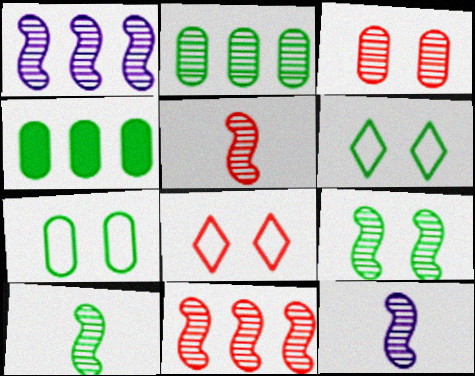[[1, 5, 9], 
[4, 6, 10], 
[4, 8, 12], 
[5, 10, 12], 
[9, 11, 12]]